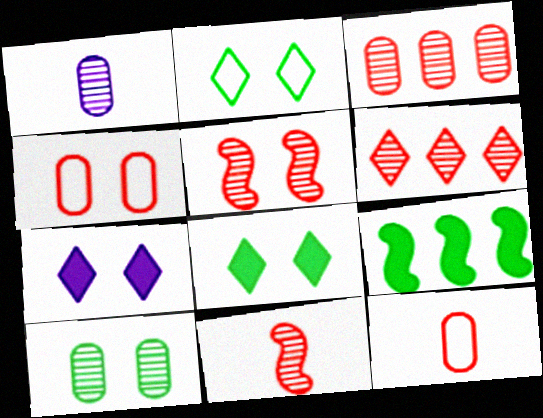[[1, 3, 10]]